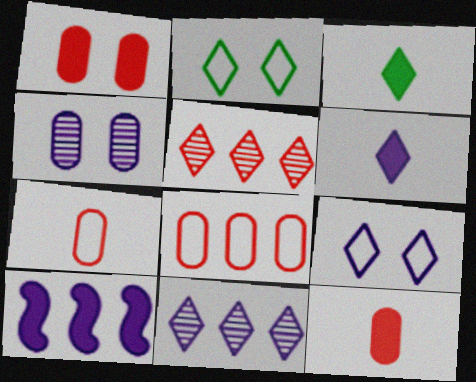[[1, 3, 10], 
[2, 5, 6], 
[3, 5, 9], 
[6, 9, 11]]